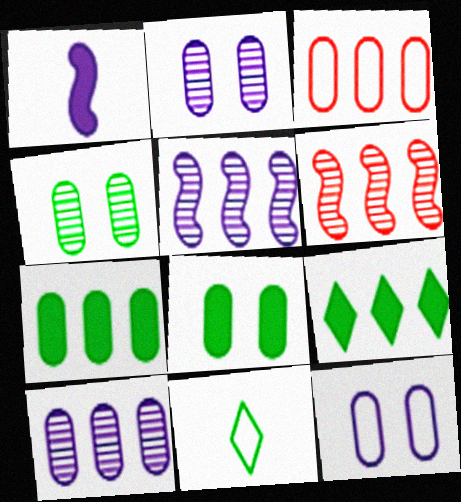[[3, 5, 9], 
[3, 7, 10]]